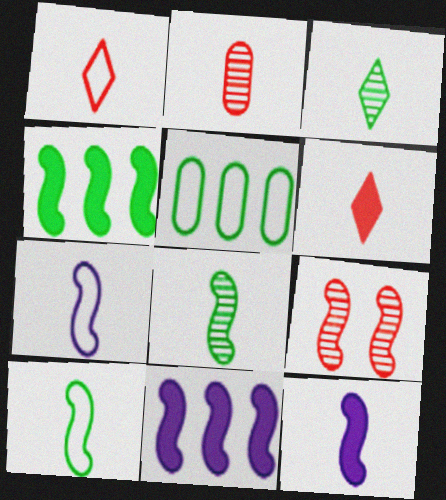[[4, 7, 9], 
[9, 10, 11]]